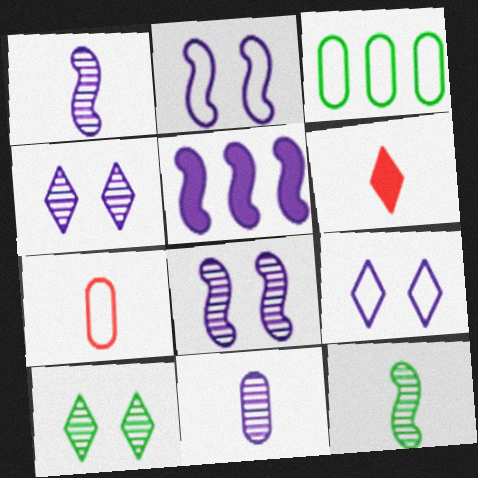[[1, 2, 5], 
[3, 6, 8], 
[5, 7, 10], 
[5, 9, 11]]